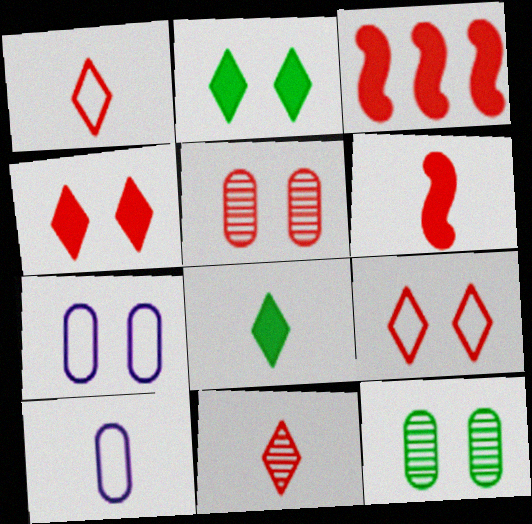[[1, 3, 5]]